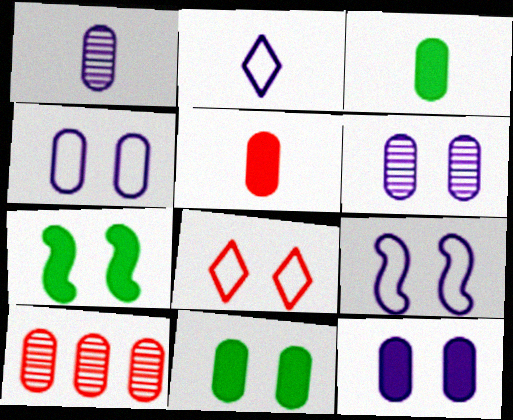[[2, 7, 10], 
[3, 4, 10], 
[4, 6, 12], 
[6, 7, 8]]